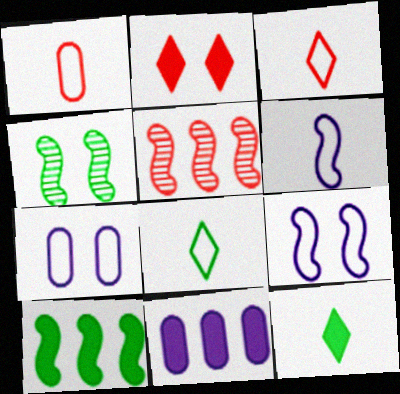[[1, 2, 5], 
[1, 6, 8], 
[2, 4, 7], 
[3, 4, 11], 
[5, 7, 12]]